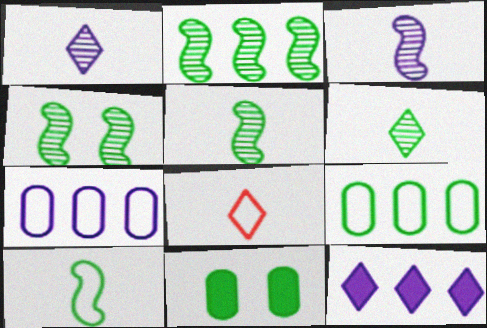[[2, 4, 5]]